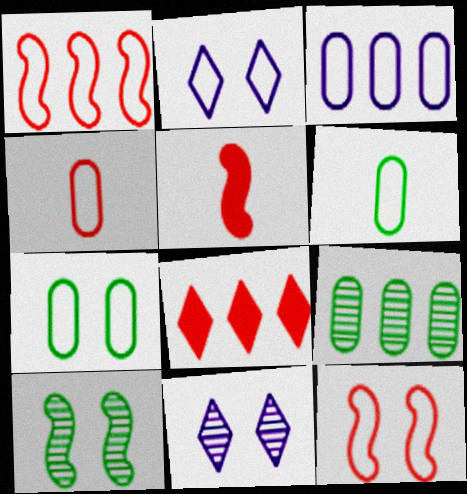[[1, 2, 6], 
[2, 5, 9], 
[2, 7, 12], 
[3, 4, 7]]